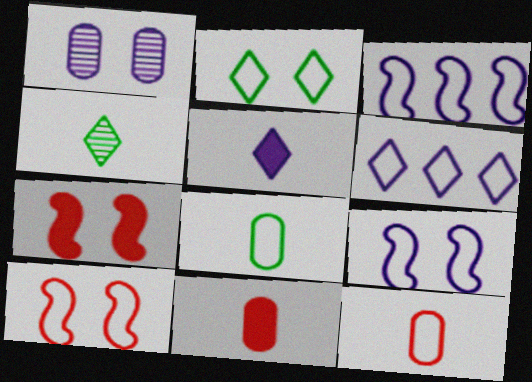[[1, 2, 7], 
[1, 3, 5], 
[2, 3, 12], 
[6, 8, 10]]